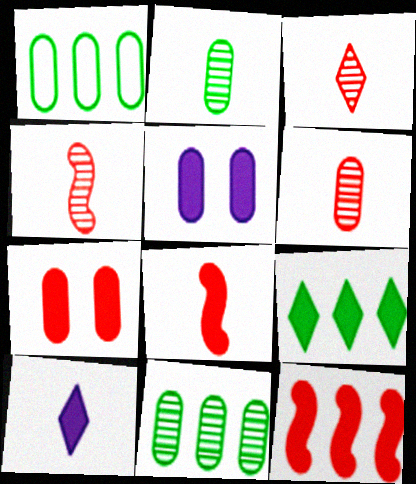[[1, 5, 6], 
[3, 4, 6], 
[5, 8, 9]]